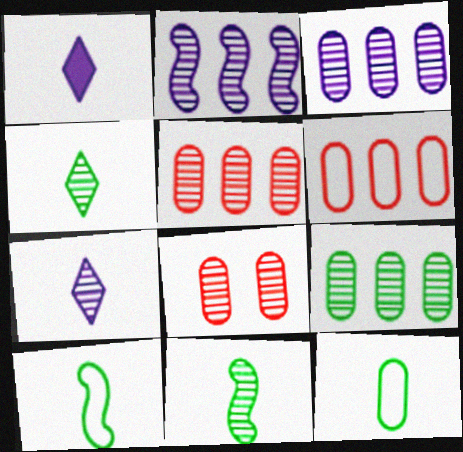[[2, 4, 8], 
[3, 5, 9]]